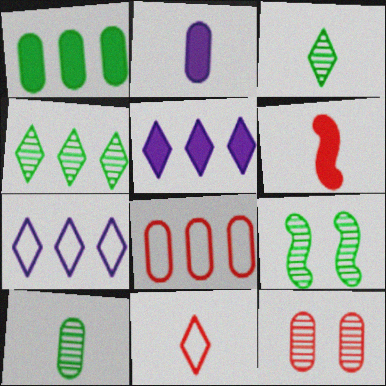[[4, 9, 10]]